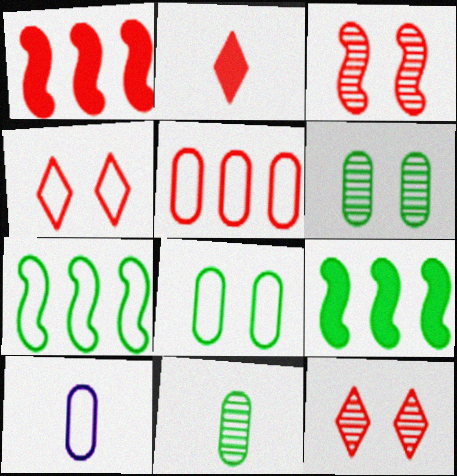[[2, 3, 5], 
[4, 7, 10], 
[5, 8, 10], 
[9, 10, 12]]